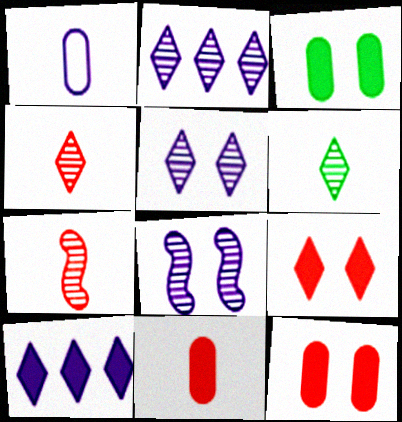[[1, 8, 10]]